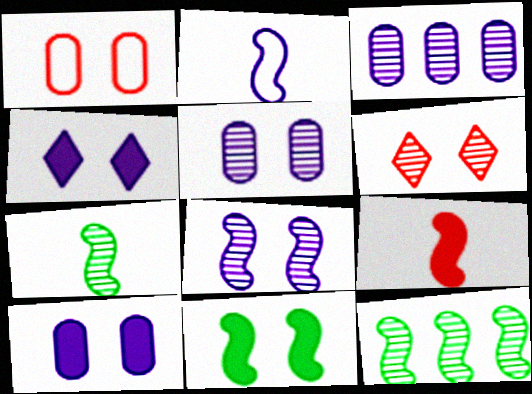[[2, 3, 4], 
[2, 7, 9], 
[3, 6, 7]]